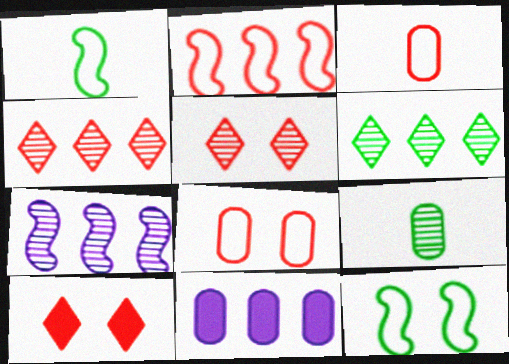[[1, 5, 11], 
[2, 6, 11], 
[5, 7, 9], 
[8, 9, 11]]